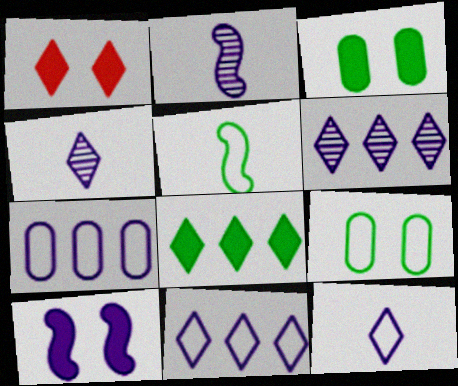[[1, 3, 10], 
[4, 7, 10]]